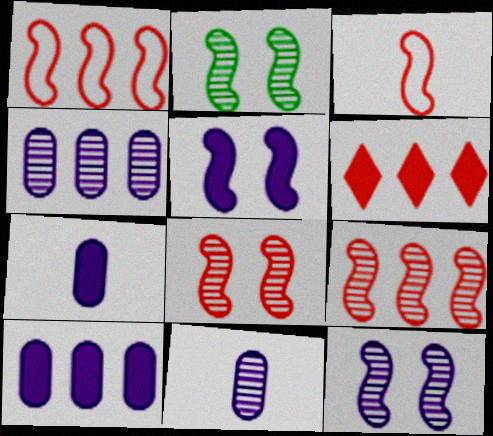[[2, 8, 12]]